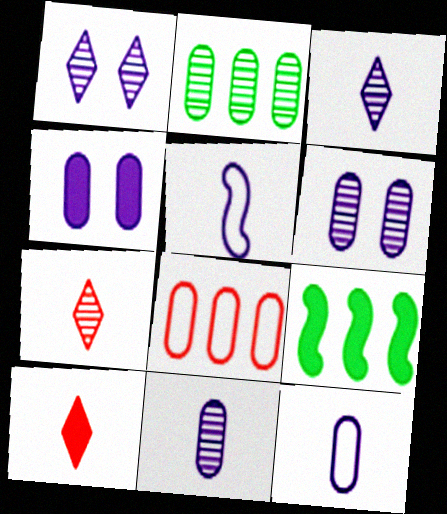[[4, 9, 10]]